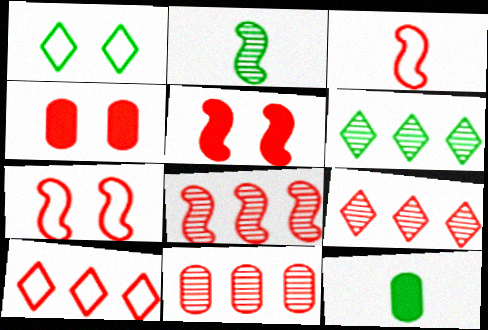[[3, 4, 9], 
[3, 5, 8], 
[8, 9, 11]]